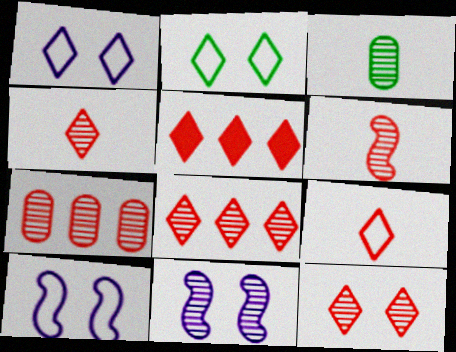[[3, 5, 10], 
[3, 8, 11], 
[4, 8, 12], 
[5, 9, 12], 
[6, 7, 12]]